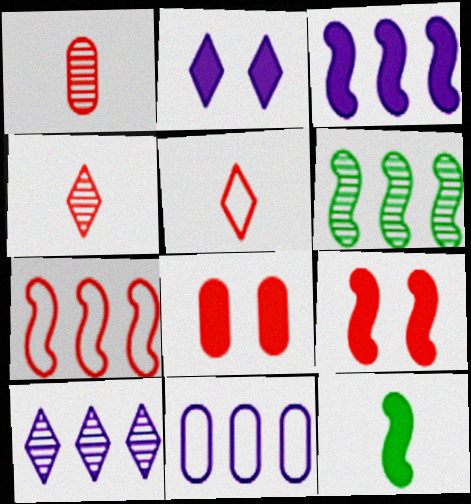[[3, 6, 7], 
[3, 9, 12], 
[3, 10, 11], 
[4, 7, 8]]